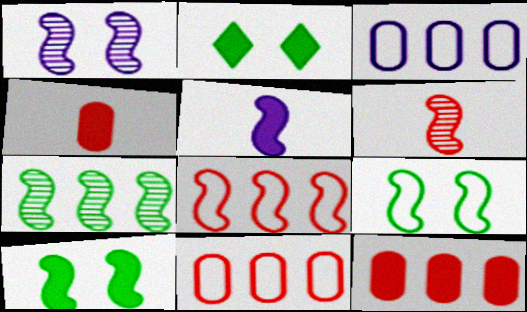[[1, 6, 7], 
[2, 3, 6], 
[2, 5, 12]]